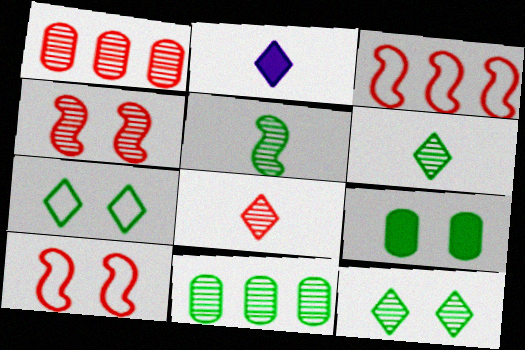[[1, 4, 8], 
[2, 10, 11], 
[5, 11, 12]]